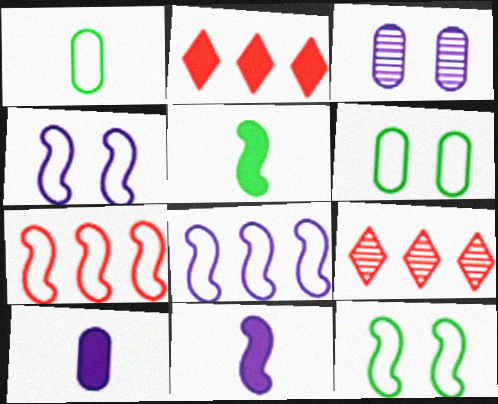[[6, 9, 11], 
[9, 10, 12]]